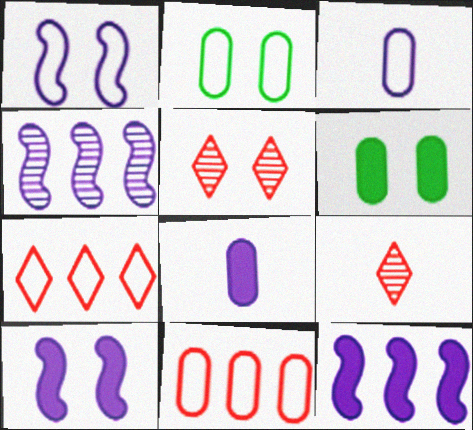[[1, 5, 6], 
[2, 3, 11], 
[2, 5, 10], 
[2, 9, 12]]